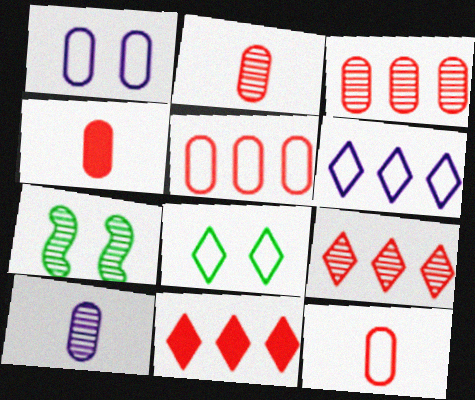[[2, 4, 12], 
[4, 6, 7], 
[7, 9, 10]]